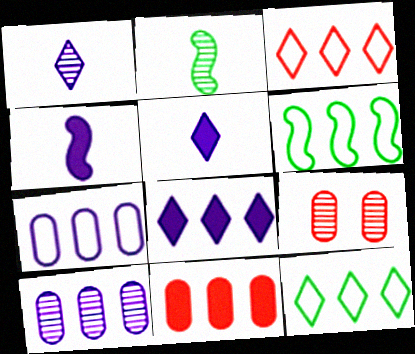[[3, 6, 7], 
[4, 9, 12], 
[5, 6, 9]]